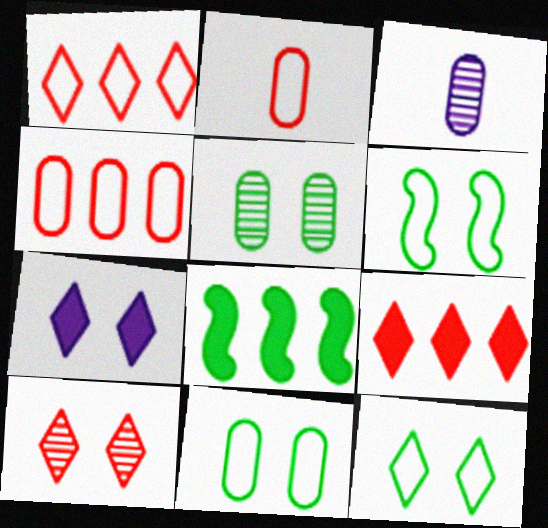[[3, 6, 9], 
[6, 11, 12], 
[7, 10, 12]]